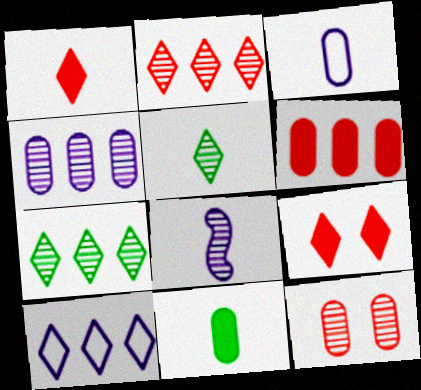[[5, 9, 10], 
[7, 8, 12]]